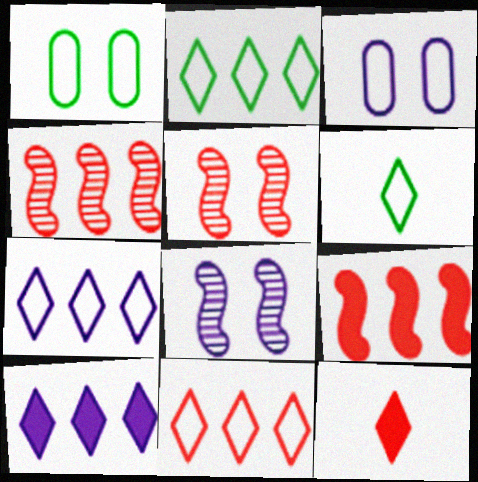[[2, 7, 11]]